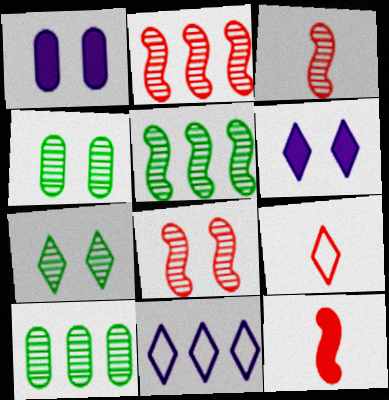[[1, 5, 9], 
[2, 3, 8], 
[4, 11, 12]]